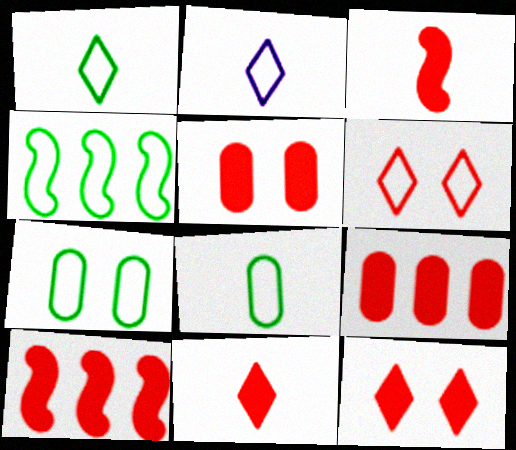[[1, 4, 7], 
[3, 9, 12], 
[5, 10, 11]]